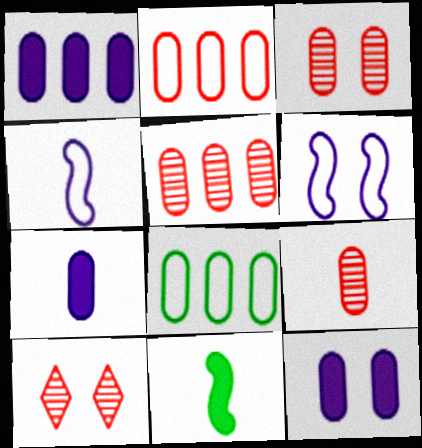[[1, 5, 8], 
[1, 7, 12], 
[3, 5, 9], 
[3, 7, 8], 
[8, 9, 12]]